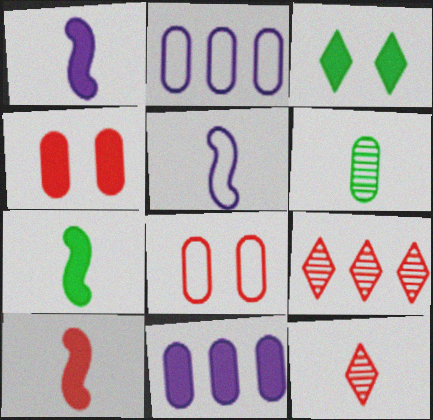[[1, 7, 10], 
[2, 4, 6], 
[3, 10, 11], 
[6, 8, 11], 
[8, 9, 10]]